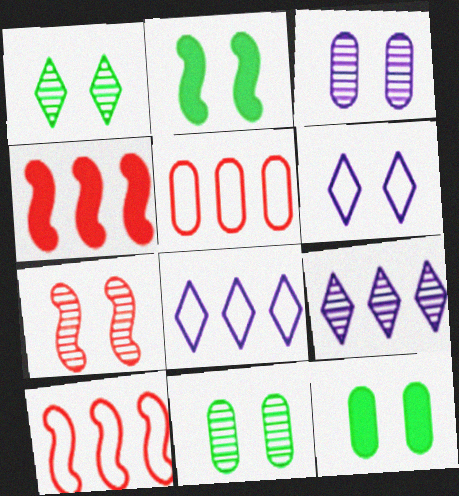[[1, 3, 7], 
[6, 7, 12]]